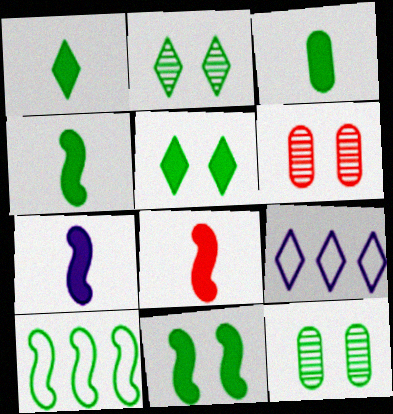[[1, 3, 4], 
[1, 10, 12], 
[2, 3, 10], 
[4, 6, 9], 
[4, 7, 8], 
[8, 9, 12]]